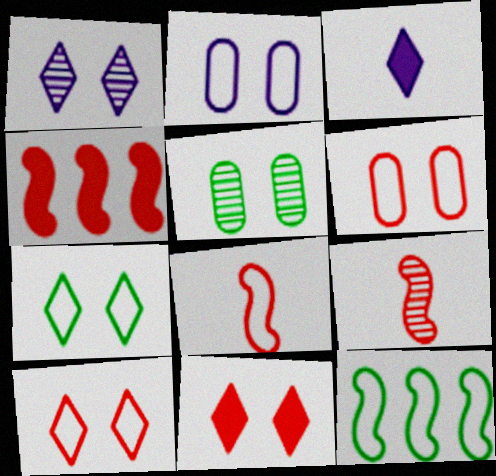[[1, 7, 11]]